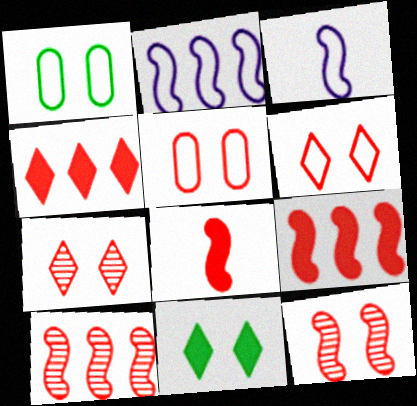[]